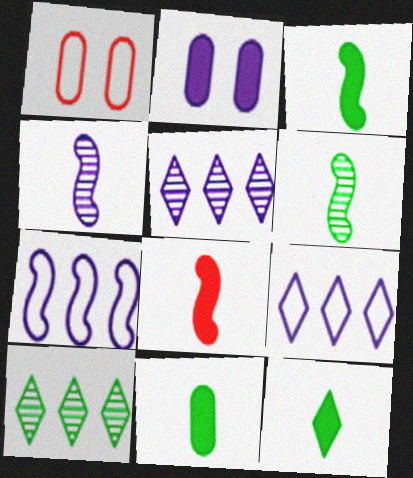[[1, 3, 5], 
[2, 4, 9], 
[3, 11, 12]]